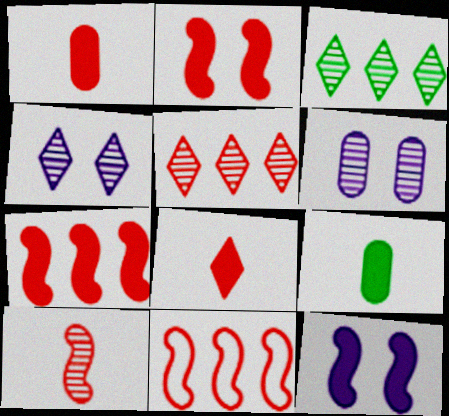[[2, 10, 11], 
[3, 6, 10], 
[4, 9, 11]]